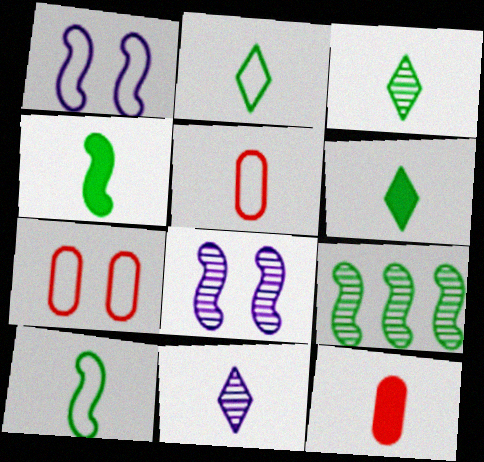[[2, 3, 6], 
[4, 5, 11], 
[10, 11, 12]]